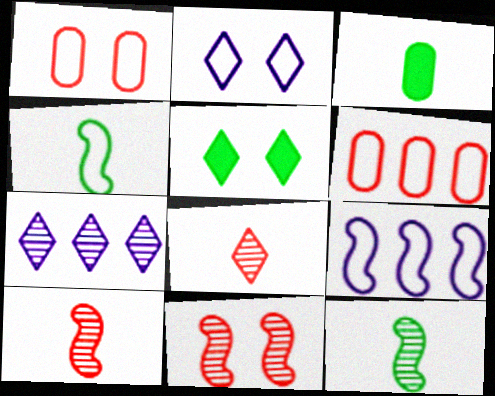[[2, 4, 6]]